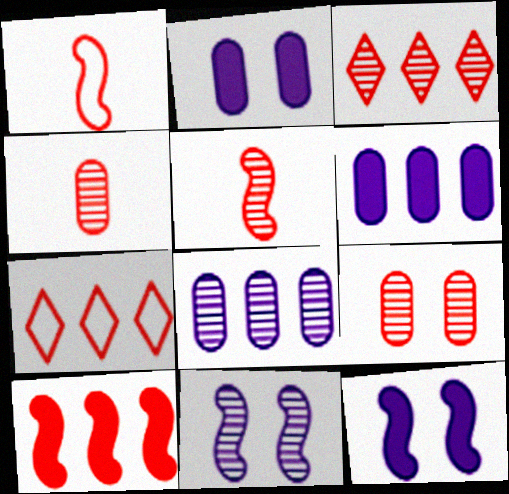[[3, 5, 9]]